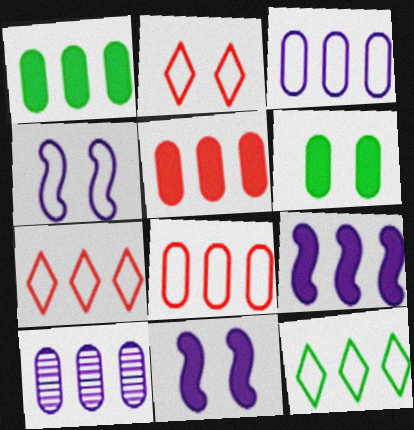[[1, 8, 10]]